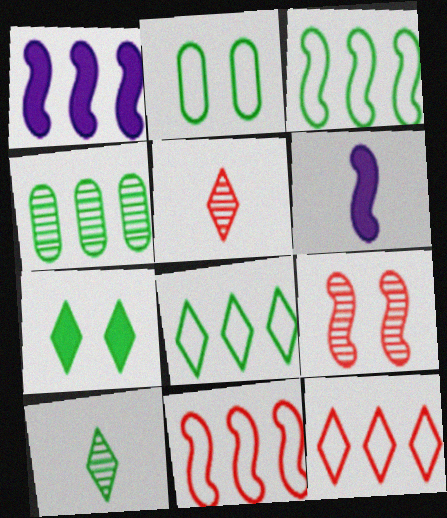[[1, 2, 5], 
[1, 4, 12], 
[3, 6, 9], 
[7, 8, 10]]